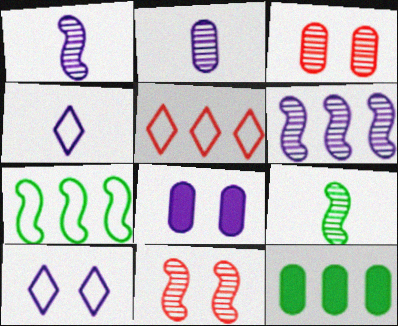[[4, 6, 8], 
[4, 11, 12], 
[5, 6, 12], 
[5, 8, 9], 
[6, 9, 11]]